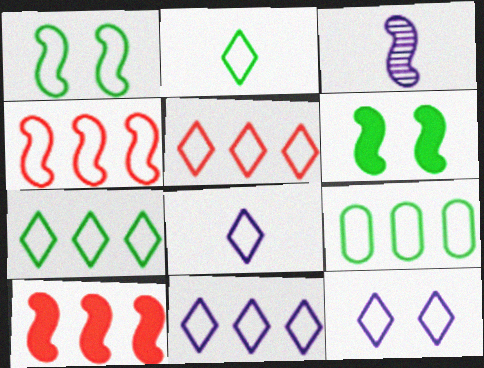[[1, 2, 9], 
[1, 3, 10], 
[2, 5, 12], 
[3, 4, 6], 
[4, 9, 11], 
[5, 7, 11], 
[8, 11, 12]]